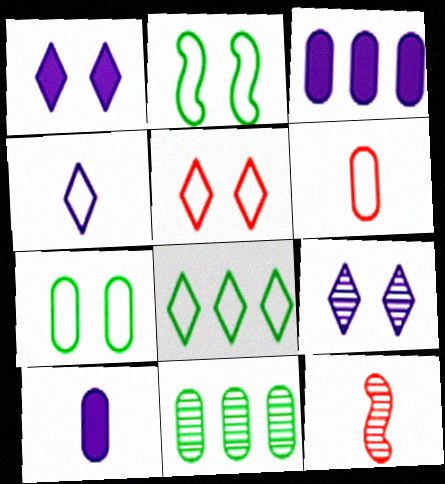[[4, 5, 8], 
[9, 11, 12]]